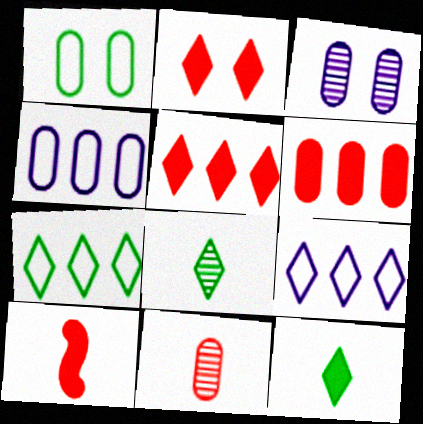[[2, 6, 10], 
[2, 8, 9], 
[3, 7, 10]]